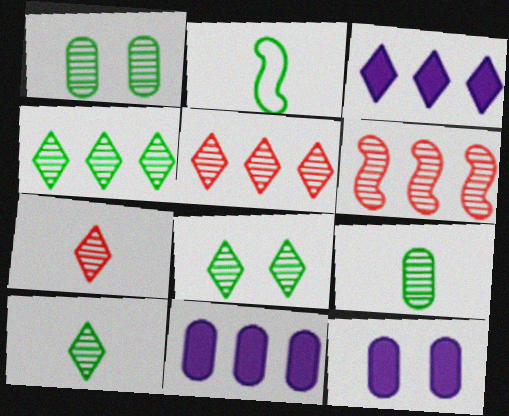[[2, 5, 12], 
[4, 8, 10]]